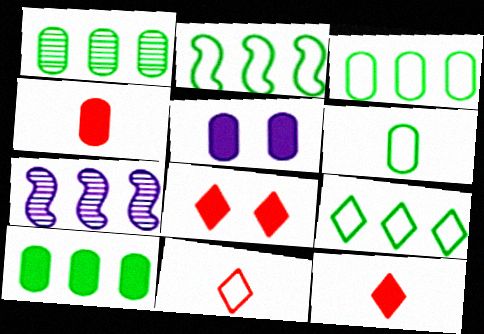[[1, 3, 10], 
[2, 3, 9], 
[4, 5, 10], 
[6, 7, 8]]